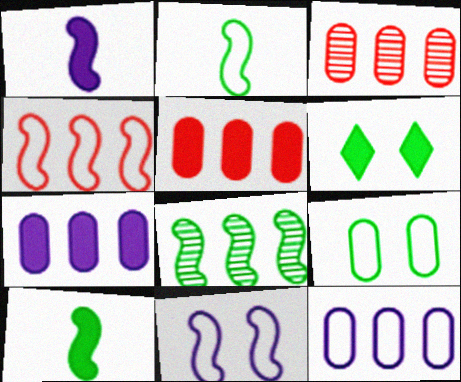[[1, 5, 6], 
[2, 4, 11]]